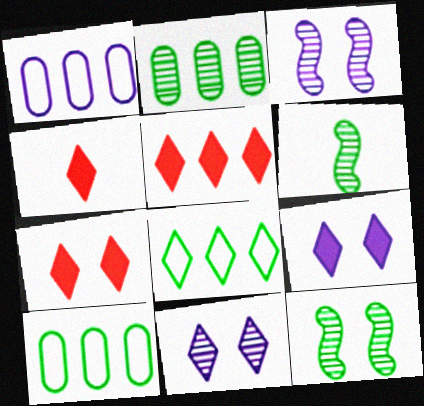[[1, 4, 12], 
[1, 6, 7], 
[3, 4, 10], 
[4, 5, 7], 
[4, 8, 11]]